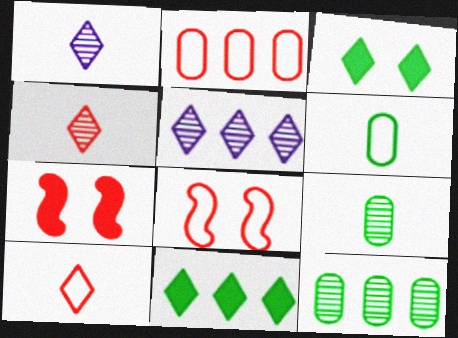[[2, 4, 7], 
[2, 8, 10], 
[3, 5, 10], 
[5, 6, 7]]